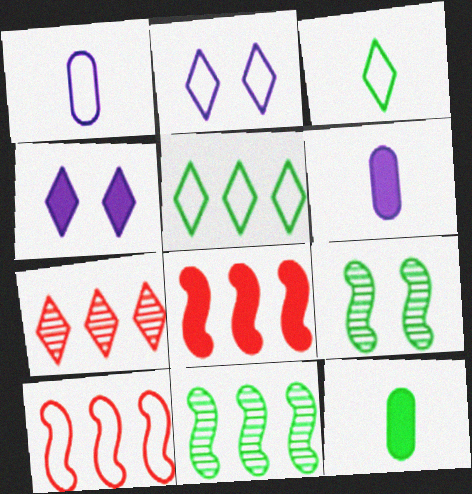[[3, 4, 7], 
[4, 8, 12], 
[5, 9, 12]]